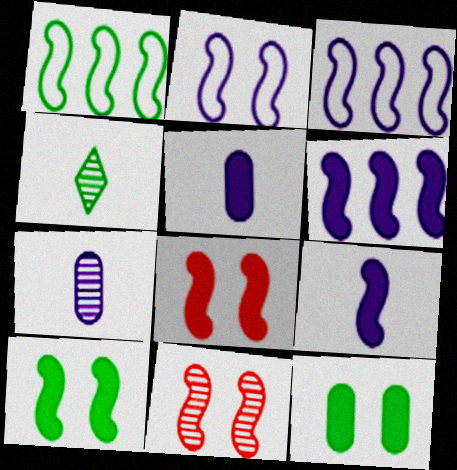[[1, 4, 12], 
[1, 9, 11], 
[2, 10, 11]]